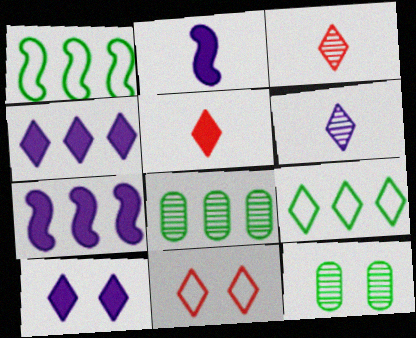[[2, 8, 11], 
[3, 9, 10]]